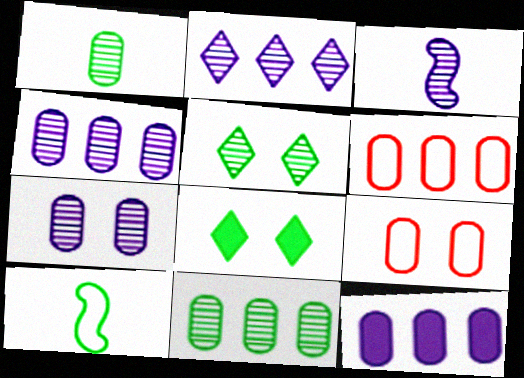[[1, 9, 12], 
[2, 3, 7], 
[3, 6, 8], 
[6, 11, 12], 
[8, 10, 11]]